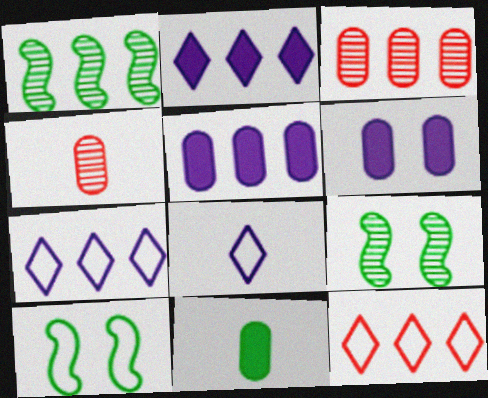[[1, 5, 12], 
[2, 4, 10]]